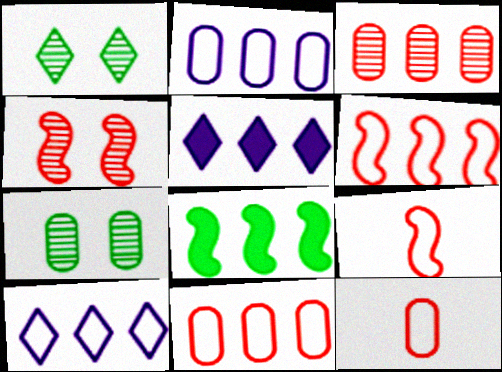[[3, 8, 10], 
[5, 7, 9]]